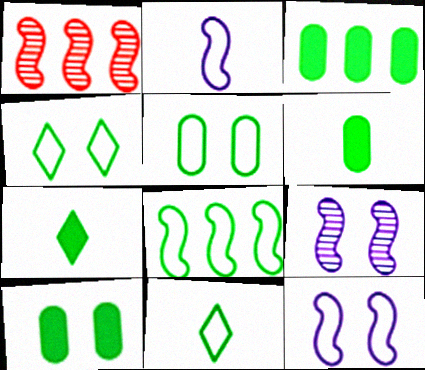[[3, 6, 10], 
[5, 8, 11]]